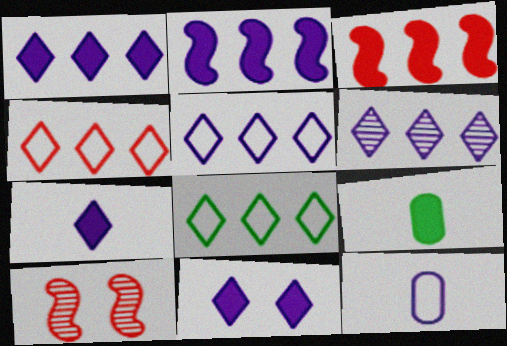[[1, 5, 6], 
[1, 7, 11], 
[3, 9, 11], 
[4, 5, 8], 
[5, 9, 10]]